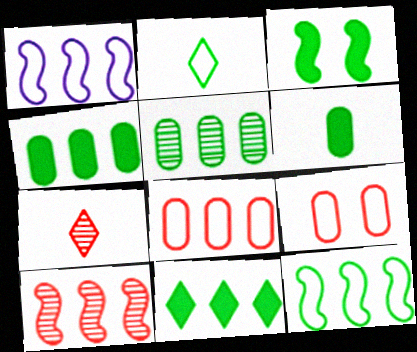[[1, 2, 9], 
[2, 3, 5], 
[3, 6, 11], 
[5, 11, 12]]